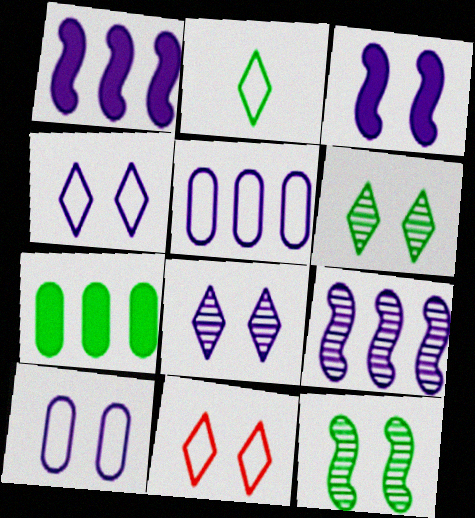[[2, 7, 12], 
[3, 8, 10]]